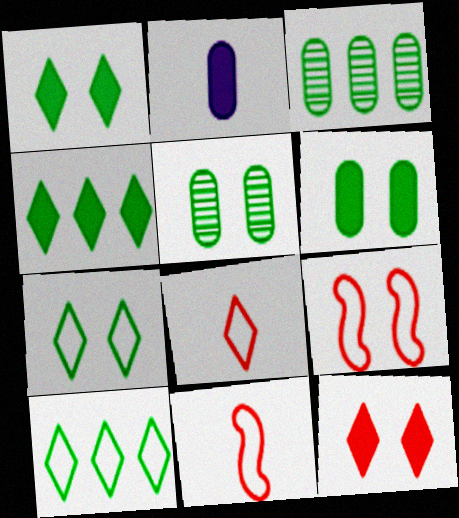[]